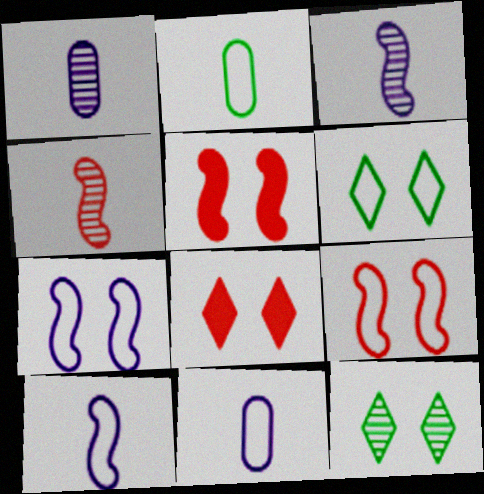[]